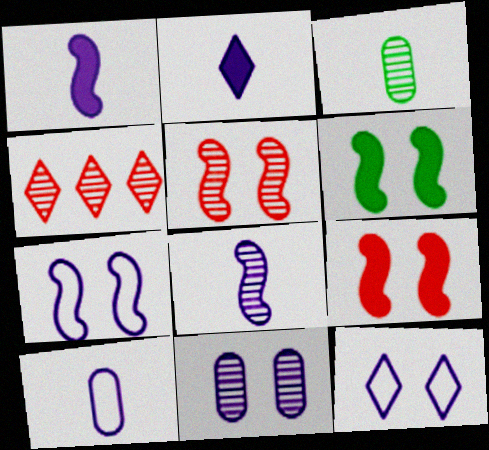[[2, 8, 10], 
[4, 6, 10], 
[5, 6, 7]]